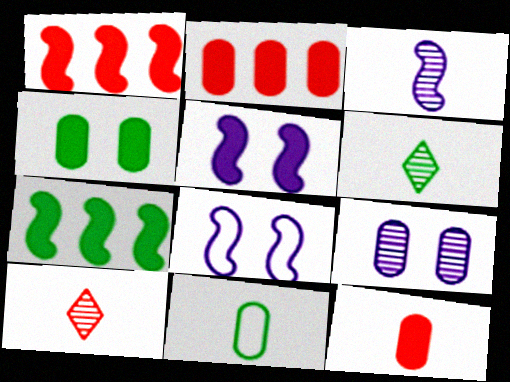[[2, 6, 8], 
[2, 9, 11]]